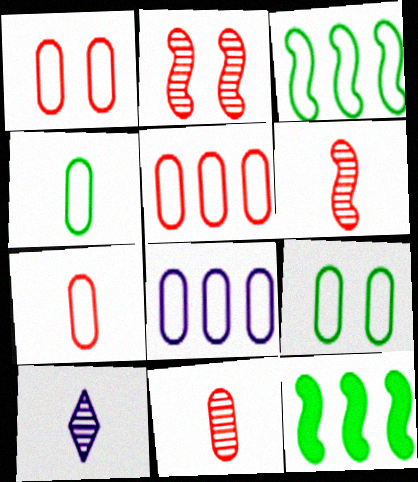[[1, 4, 8], 
[1, 5, 7], 
[1, 10, 12], 
[7, 8, 9]]